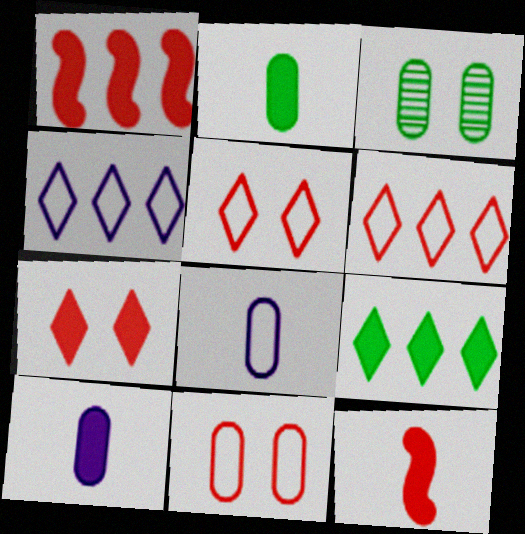[[3, 4, 12]]